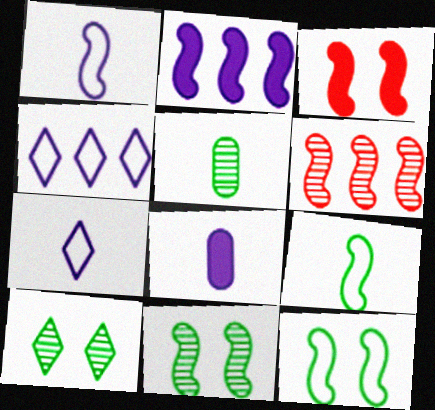[[3, 4, 5]]